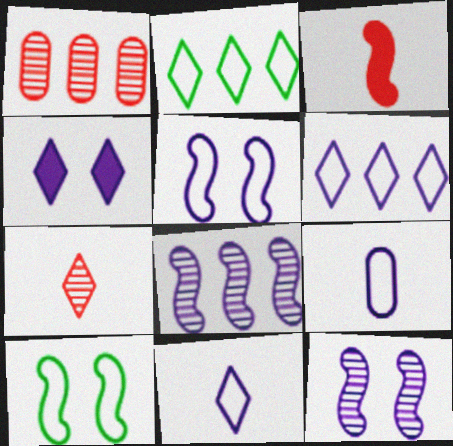[[2, 4, 7], 
[3, 8, 10], 
[4, 8, 9], 
[5, 6, 9]]